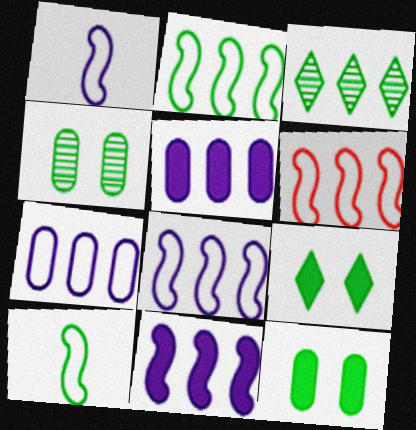[[2, 6, 8], 
[3, 5, 6], 
[3, 10, 12]]